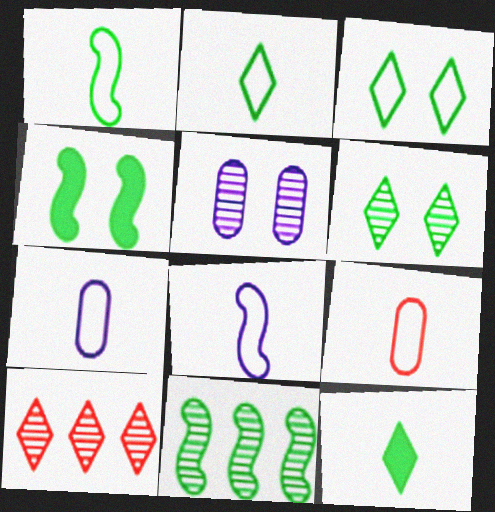[[1, 4, 11], 
[2, 8, 9], 
[4, 7, 10]]